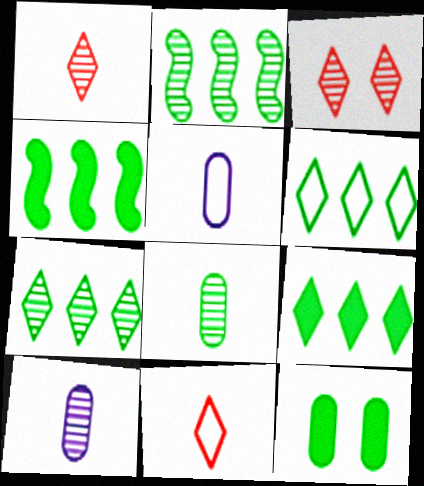[[2, 3, 10], 
[3, 4, 5], 
[6, 7, 9]]